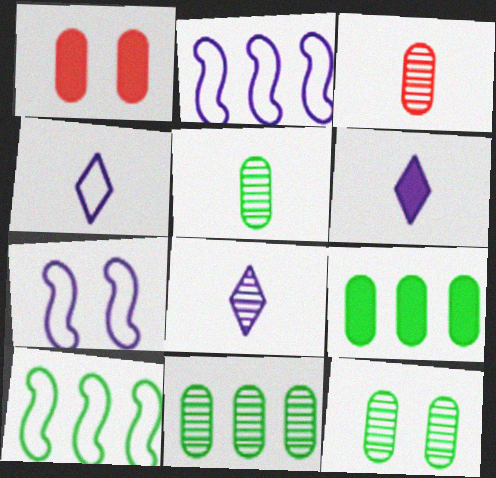[[1, 8, 10], 
[4, 6, 8], 
[5, 11, 12]]